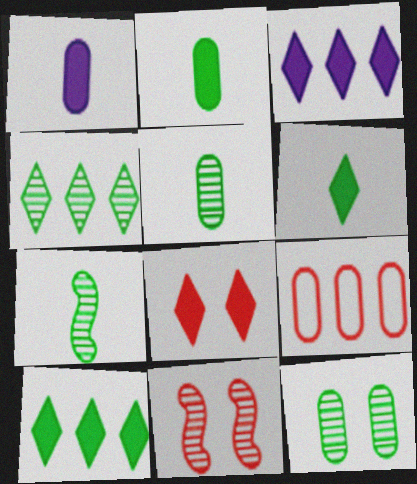[[1, 9, 12], 
[3, 6, 8], 
[4, 7, 12]]